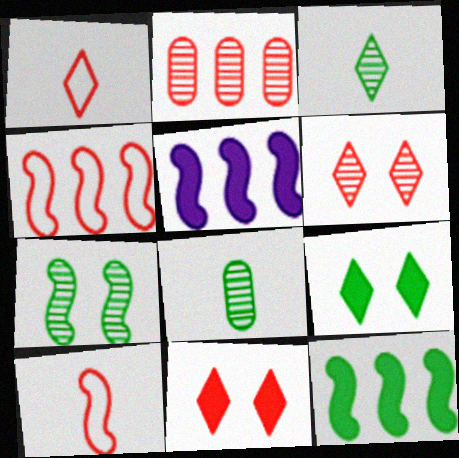[[2, 10, 11], 
[5, 7, 10]]